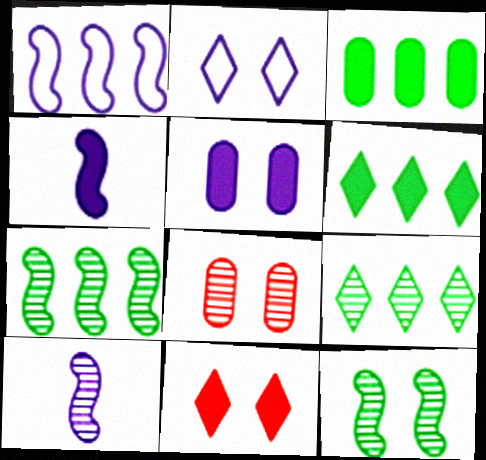[[3, 4, 11], 
[8, 9, 10]]